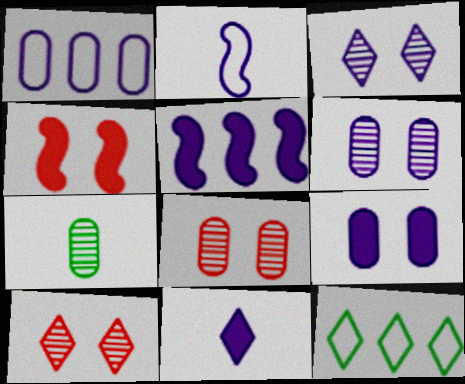[[5, 9, 11], 
[10, 11, 12]]